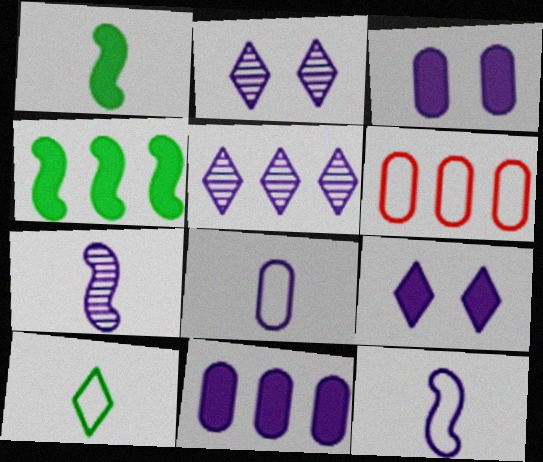[[1, 2, 6], 
[2, 11, 12], 
[3, 5, 12], 
[4, 5, 6]]